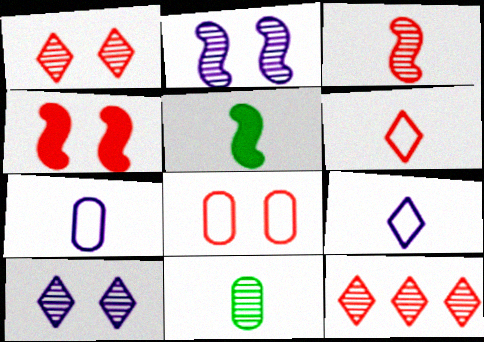[[1, 4, 8], 
[2, 11, 12]]